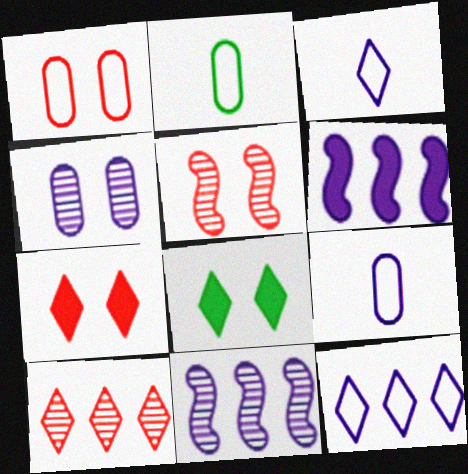[[1, 5, 7], 
[2, 7, 11], 
[3, 4, 6], 
[3, 8, 10]]